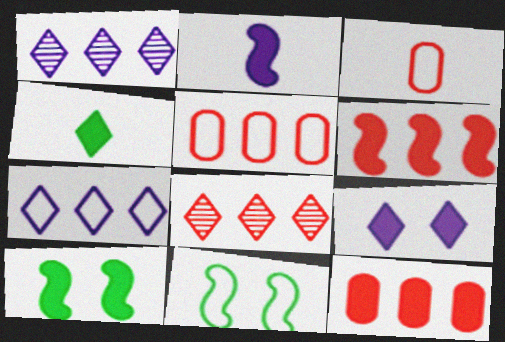[[1, 3, 10], 
[2, 6, 10], 
[3, 7, 11], 
[5, 6, 8]]